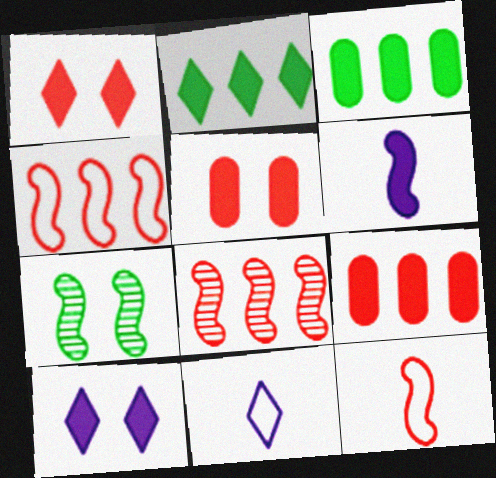[[1, 3, 6], 
[2, 5, 6], 
[4, 6, 7], 
[7, 9, 11]]